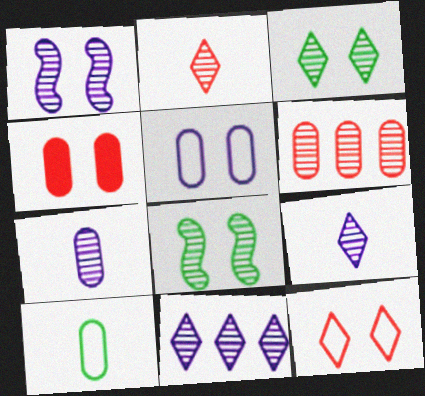[[1, 7, 11], 
[2, 3, 11], 
[6, 8, 9]]